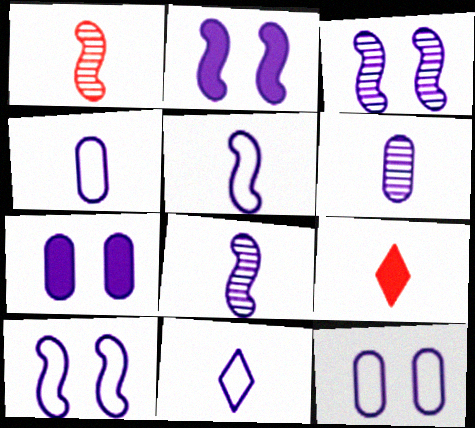[[2, 3, 10], 
[4, 5, 11]]